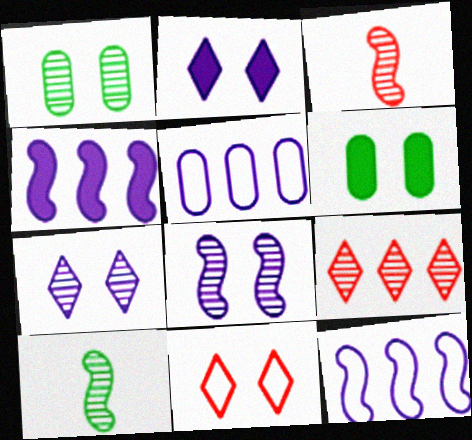[[6, 8, 11]]